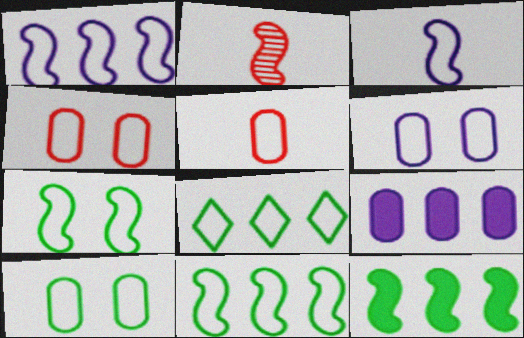[[3, 4, 8], 
[4, 6, 10]]